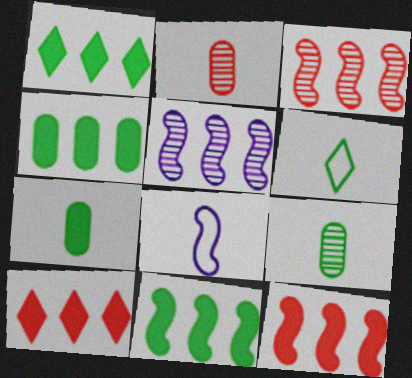[[1, 4, 11]]